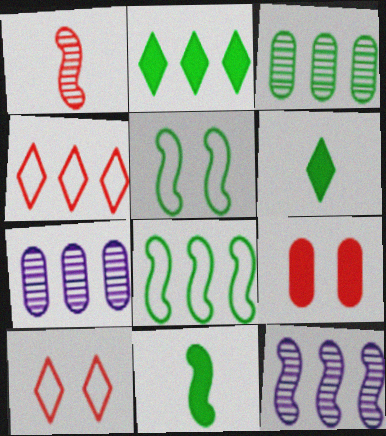[[1, 4, 9], 
[2, 3, 8], 
[3, 5, 6], 
[7, 10, 11]]